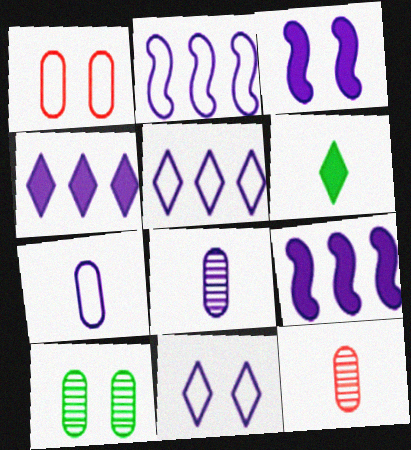[[2, 7, 11], 
[3, 5, 8], 
[8, 9, 11]]